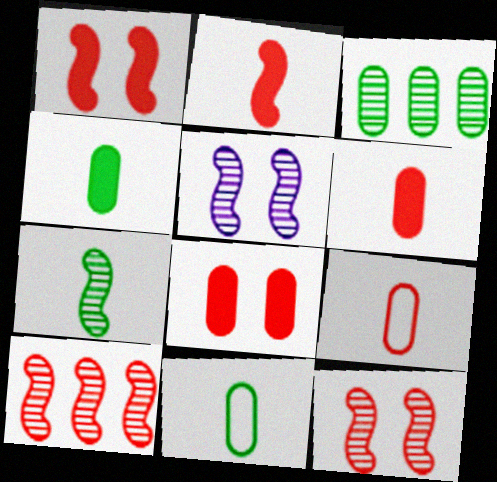[[5, 7, 10]]